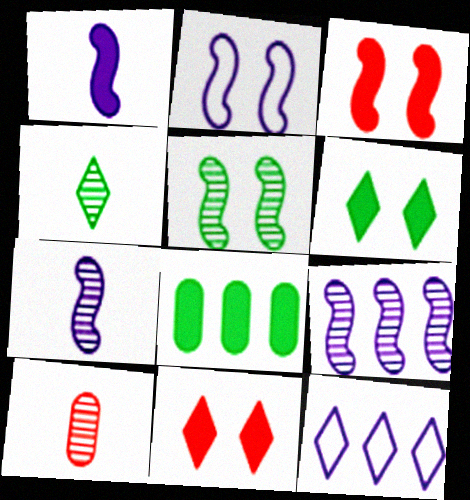[[1, 2, 9], 
[1, 8, 11], 
[2, 3, 5], 
[4, 7, 10], 
[4, 11, 12]]